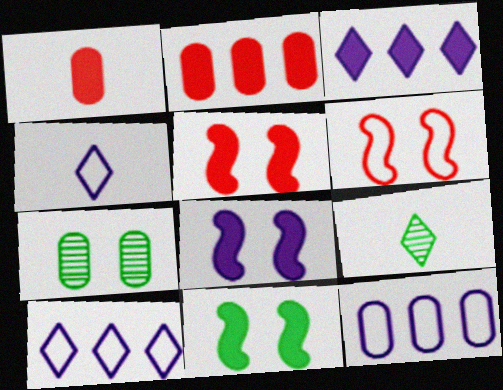[[1, 3, 11], 
[1, 7, 12], 
[5, 8, 11], 
[5, 9, 12]]